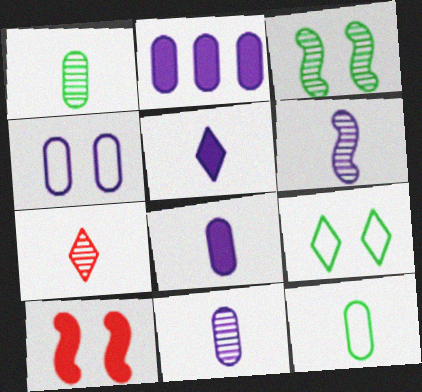[[1, 6, 7], 
[2, 4, 11]]